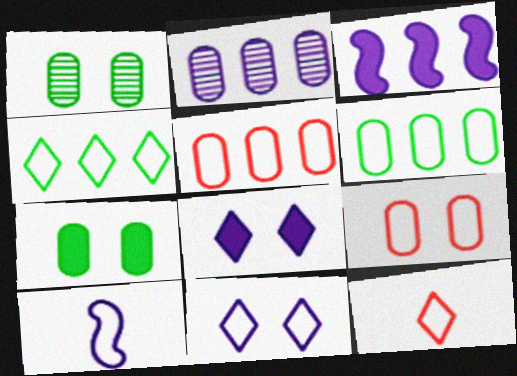[[1, 3, 12], 
[2, 8, 10], 
[4, 9, 10], 
[4, 11, 12]]